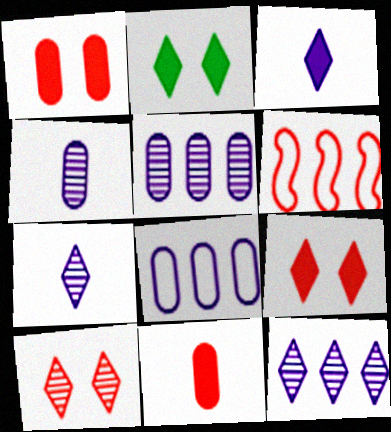[[2, 4, 6], 
[6, 10, 11]]